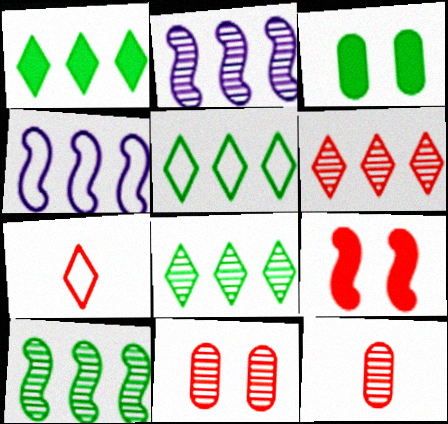[[1, 5, 8], 
[2, 3, 7]]